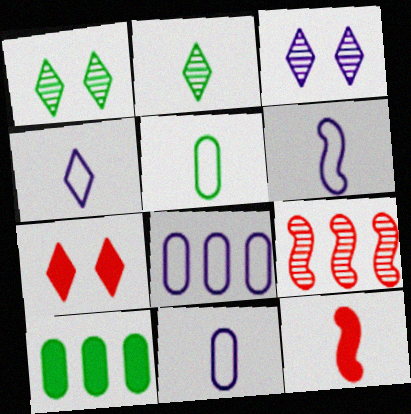[[1, 8, 12], 
[2, 11, 12], 
[4, 6, 11]]